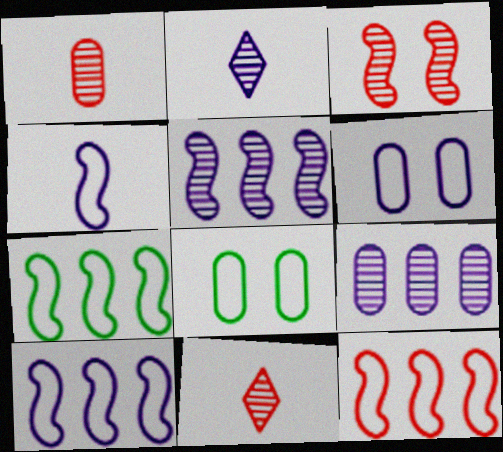[[7, 10, 12]]